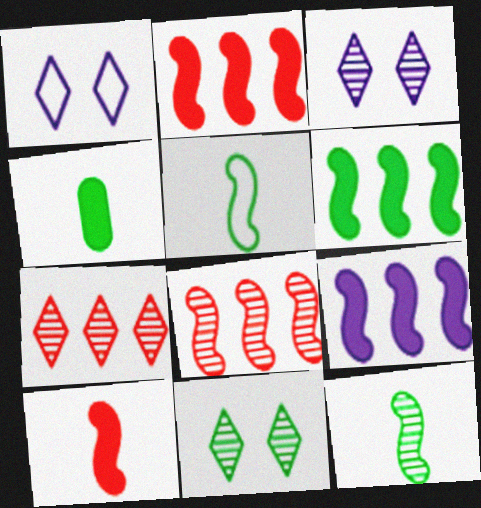[[1, 4, 8], 
[2, 6, 9]]